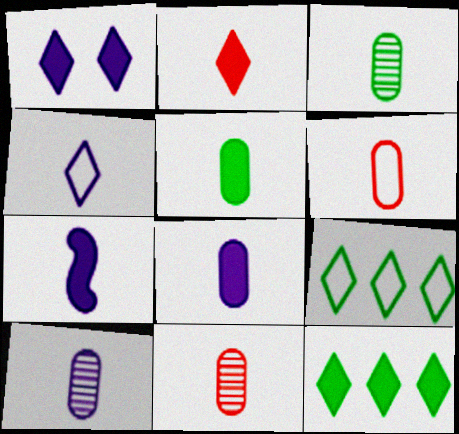[[1, 2, 12], 
[2, 5, 7], 
[3, 6, 8], 
[3, 10, 11], 
[4, 7, 10], 
[5, 6, 10]]